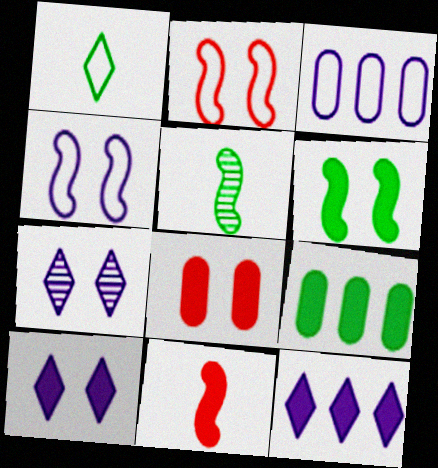[[1, 2, 3], 
[6, 8, 10], 
[9, 10, 11]]